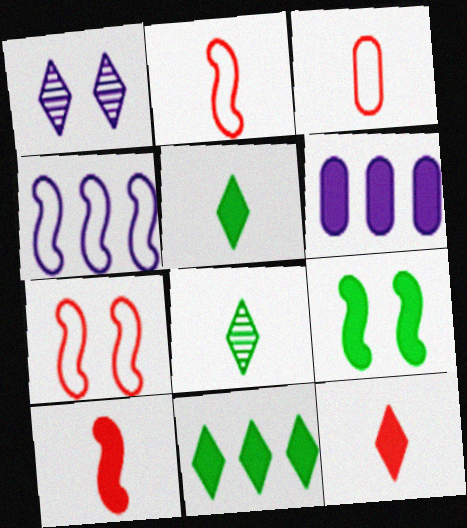[[6, 7, 8], 
[6, 9, 12]]